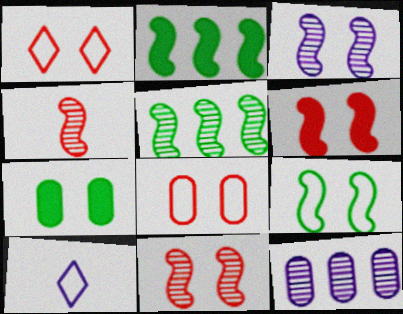[[1, 3, 7], 
[3, 4, 5], 
[3, 6, 9]]